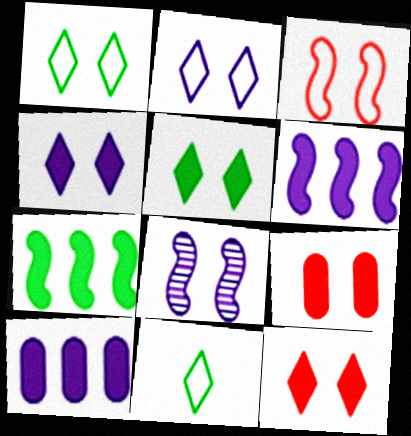[[1, 8, 9], 
[4, 5, 12]]